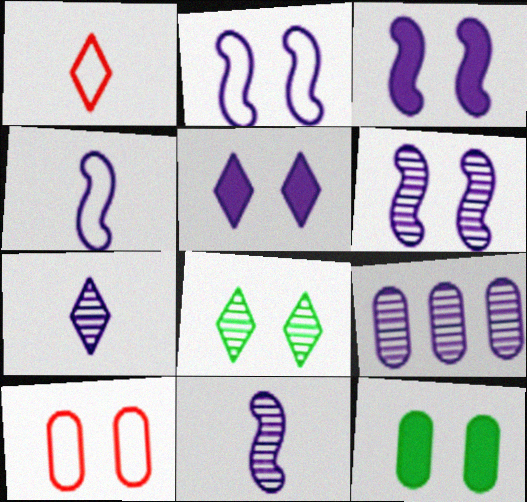[[2, 3, 6], 
[3, 8, 10], 
[4, 5, 9], 
[6, 7, 9]]